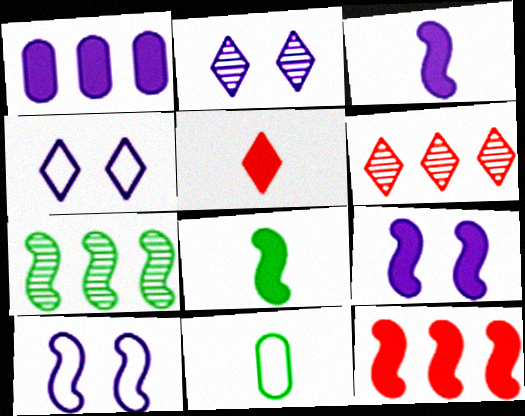[[2, 11, 12], 
[6, 9, 11], 
[8, 9, 12]]